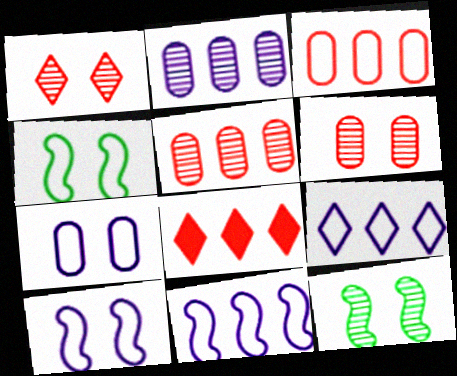[]